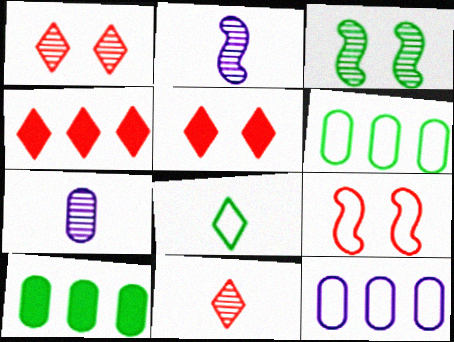[[2, 5, 6], 
[3, 8, 10], 
[8, 9, 12]]